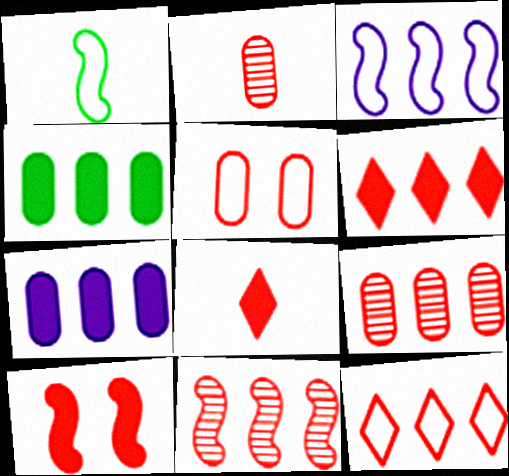[[2, 10, 12], 
[5, 8, 11]]